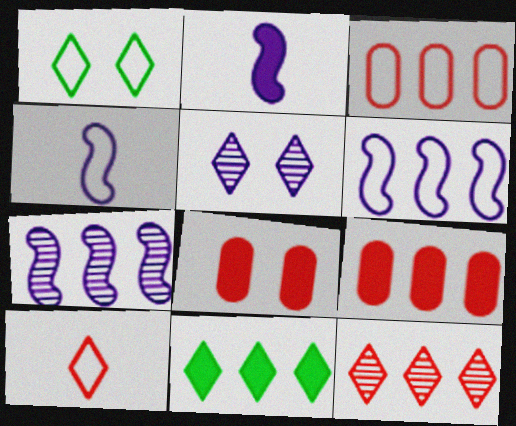[[1, 3, 4], 
[2, 8, 11], 
[3, 7, 11], 
[5, 10, 11]]